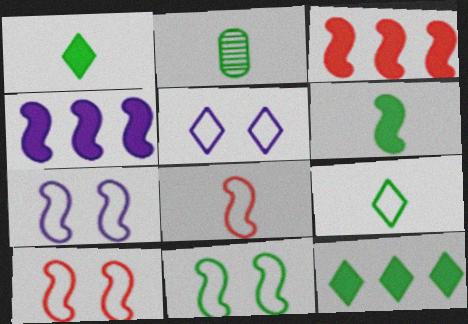[[2, 3, 5], 
[2, 6, 9], 
[2, 11, 12], 
[7, 10, 11]]